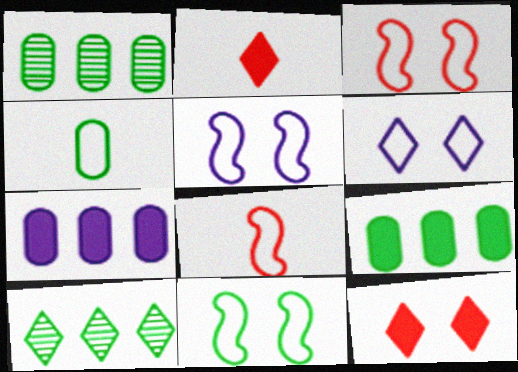[[1, 2, 5], 
[2, 6, 10], 
[3, 5, 11]]